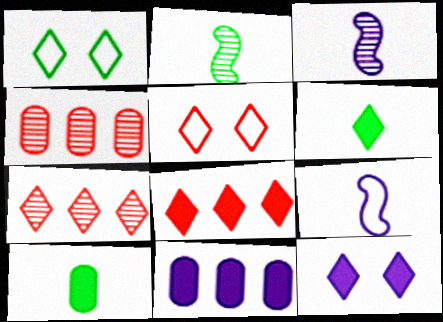[[2, 5, 11], 
[6, 8, 12]]